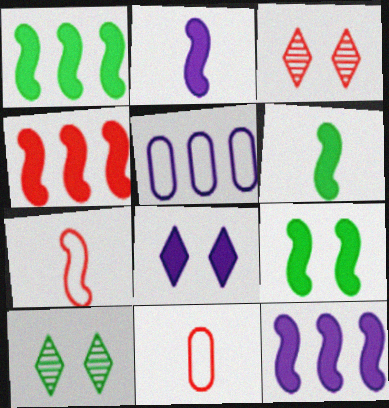[[1, 4, 12], 
[1, 6, 9], 
[2, 4, 9], 
[3, 4, 11], 
[3, 5, 6], 
[10, 11, 12]]